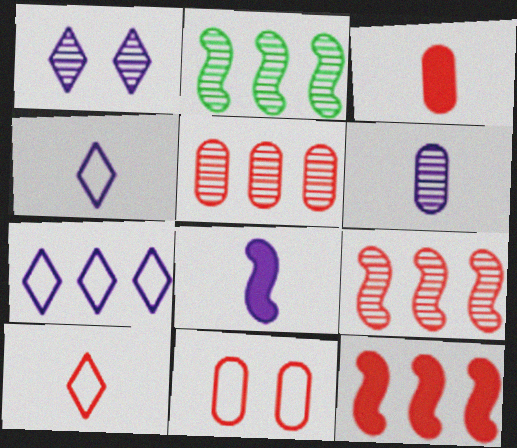[[3, 5, 11], 
[4, 6, 8]]